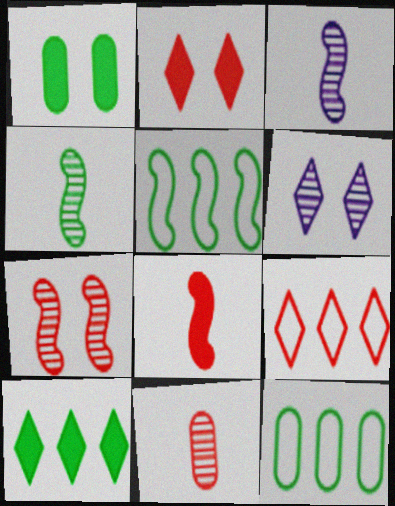[[1, 3, 9], 
[2, 3, 12], 
[6, 8, 12]]